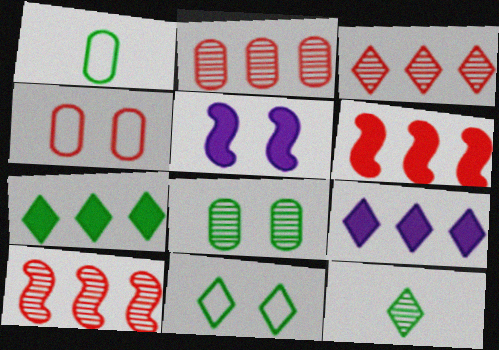[[1, 3, 5], 
[2, 3, 10], 
[7, 11, 12]]